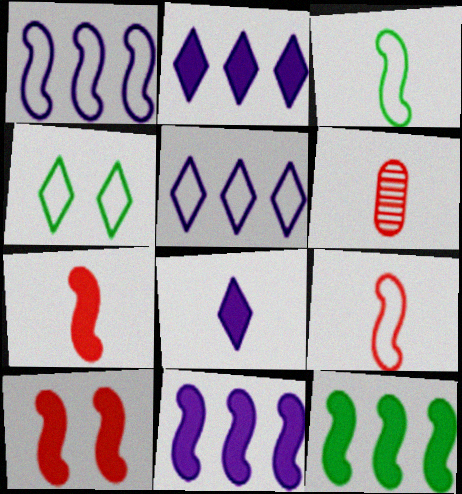[[3, 6, 8], 
[4, 6, 11]]